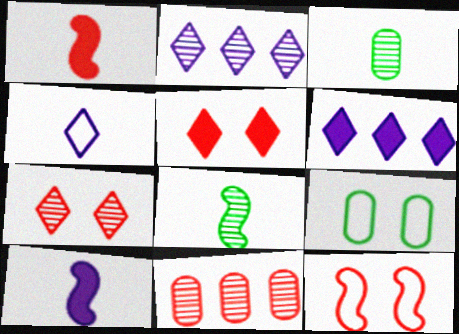[[1, 2, 9], 
[1, 3, 4], 
[3, 6, 12]]